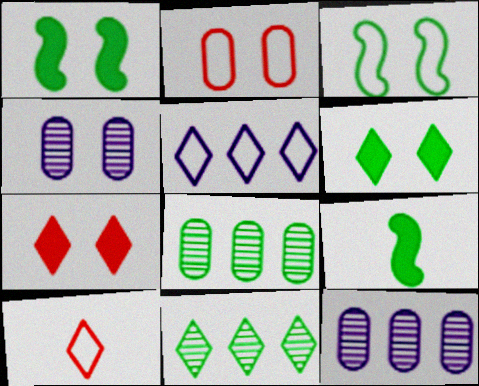[[1, 10, 12], 
[3, 4, 7]]